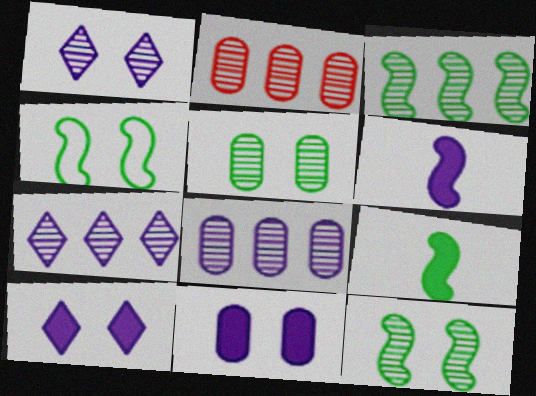[[2, 3, 7], 
[3, 4, 9]]